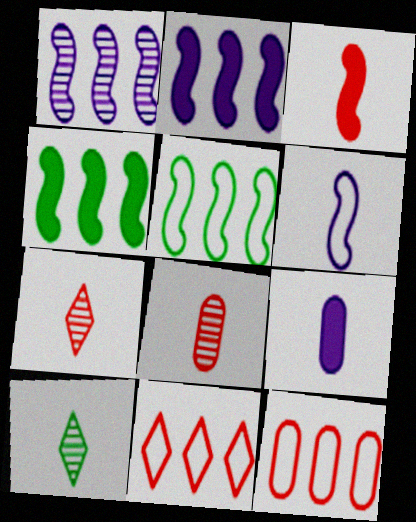[]